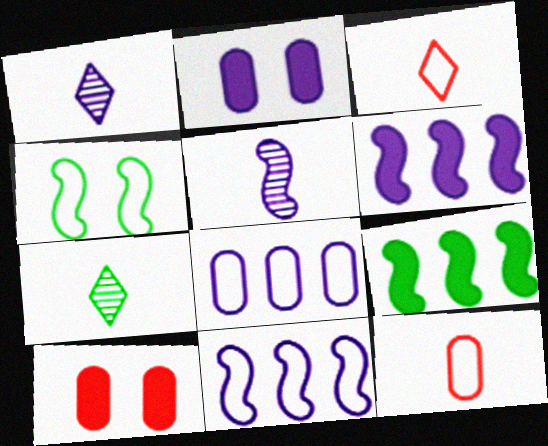[[1, 2, 11], 
[3, 4, 8], 
[7, 10, 11]]